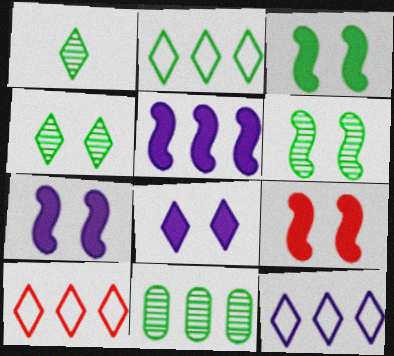[[1, 6, 11], 
[1, 8, 10], 
[2, 10, 12], 
[3, 7, 9], 
[5, 10, 11]]